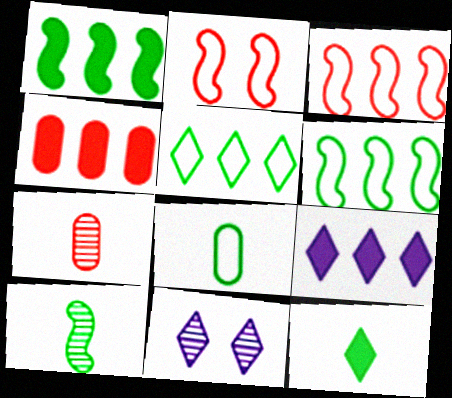[[1, 4, 9], 
[8, 10, 12]]